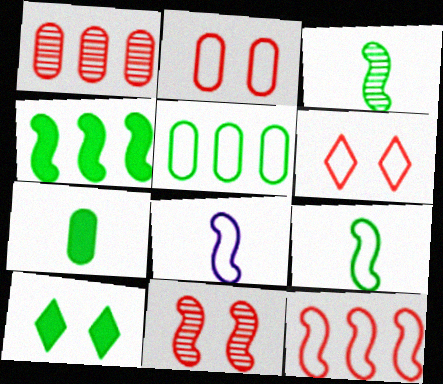[[1, 8, 10], 
[3, 5, 10], 
[4, 7, 10], 
[4, 8, 11], 
[5, 6, 8]]